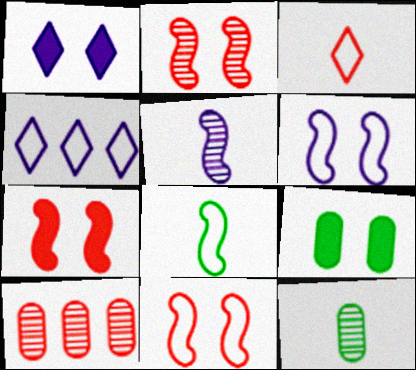[[1, 7, 9], 
[1, 8, 10], 
[2, 7, 11], 
[3, 7, 10], 
[4, 7, 12]]